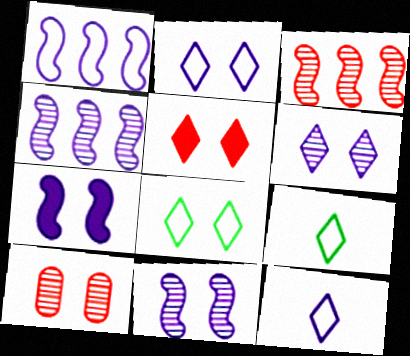[[5, 6, 8], 
[7, 8, 10]]